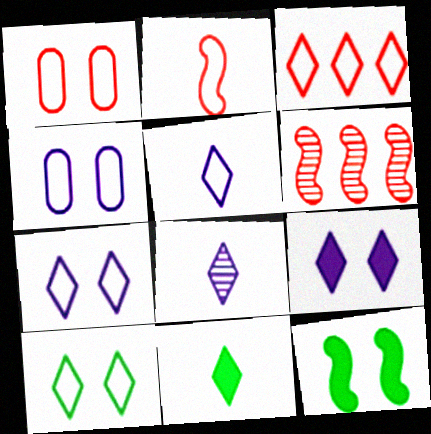[[1, 2, 3], 
[3, 5, 10], 
[4, 6, 11]]